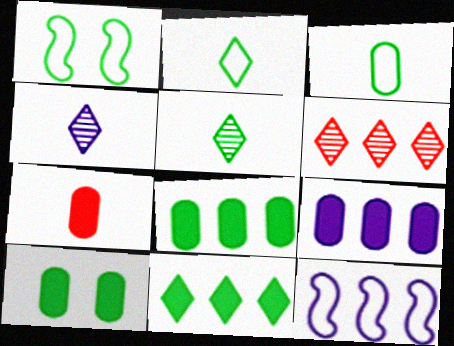[[1, 5, 8], 
[6, 8, 12], 
[7, 9, 10]]